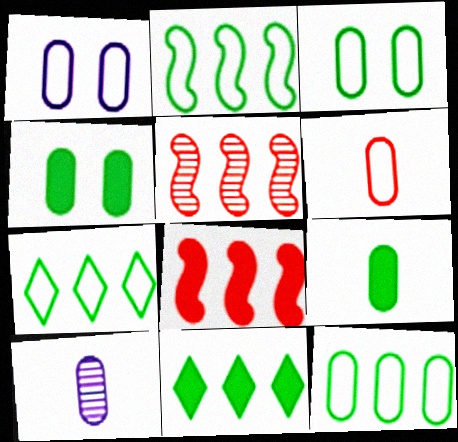[[1, 6, 12], 
[2, 7, 12], 
[6, 9, 10]]